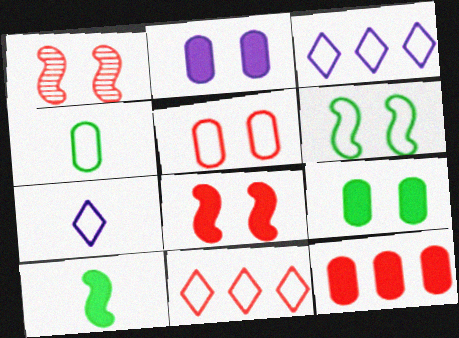[]